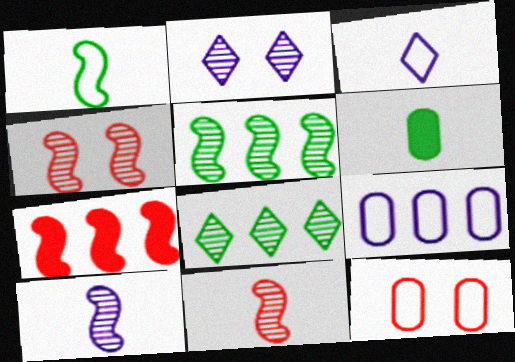[[3, 6, 11], 
[4, 5, 10], 
[7, 8, 9]]